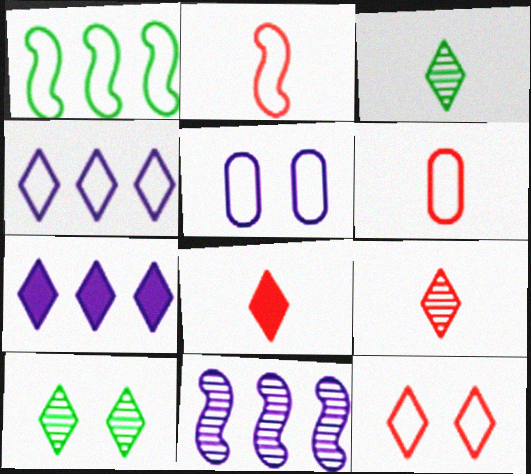[[3, 7, 12], 
[4, 8, 10]]